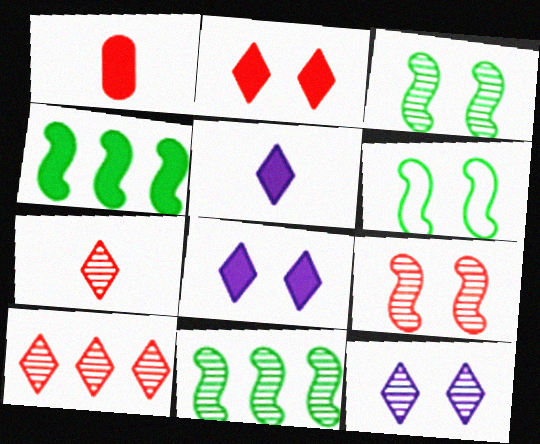[[1, 4, 8]]